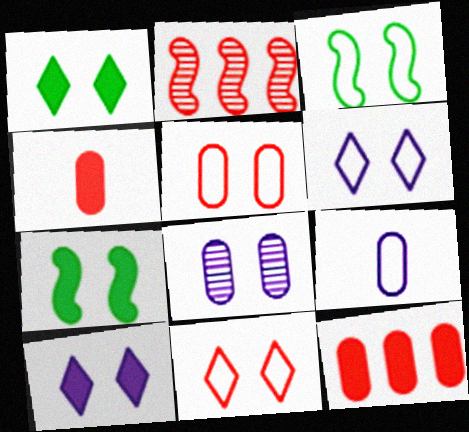[[1, 2, 9], 
[2, 4, 11], 
[3, 5, 6], 
[7, 8, 11]]